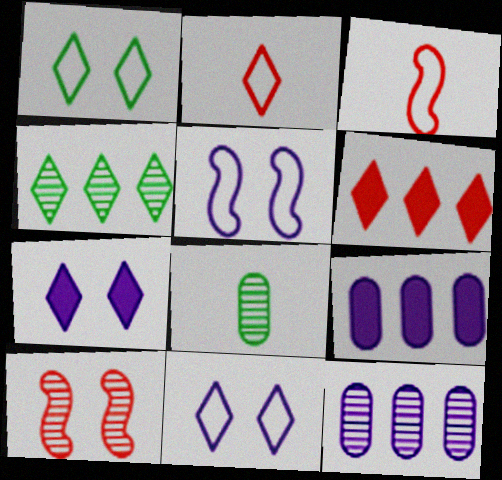[[2, 4, 7], 
[5, 6, 8]]